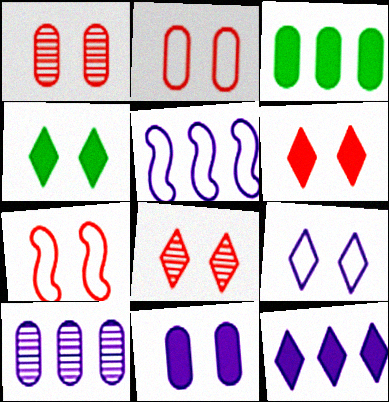[[1, 6, 7], 
[4, 8, 9], 
[5, 10, 12]]